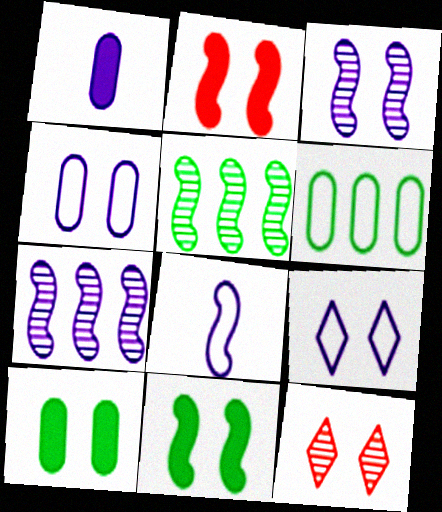[[1, 7, 9], 
[2, 5, 8], 
[4, 11, 12]]